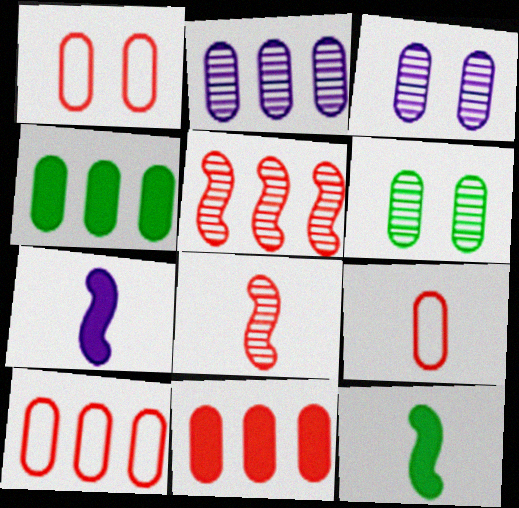[[1, 9, 10], 
[2, 4, 10], 
[3, 4, 9]]